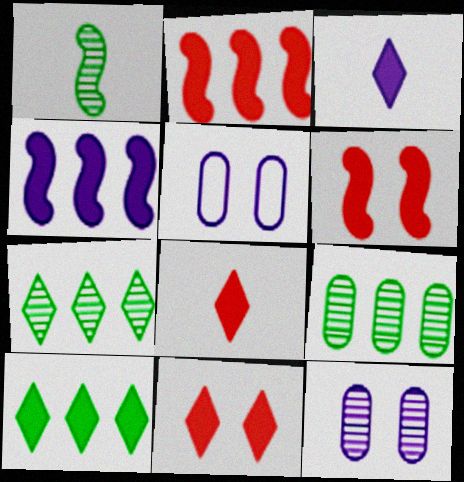[[3, 10, 11]]